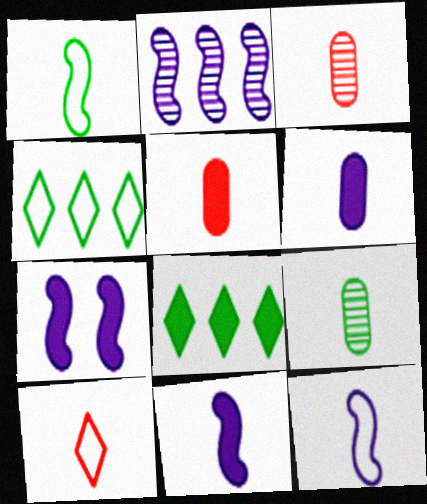[[2, 7, 12], 
[3, 4, 7], 
[5, 7, 8], 
[9, 10, 11]]